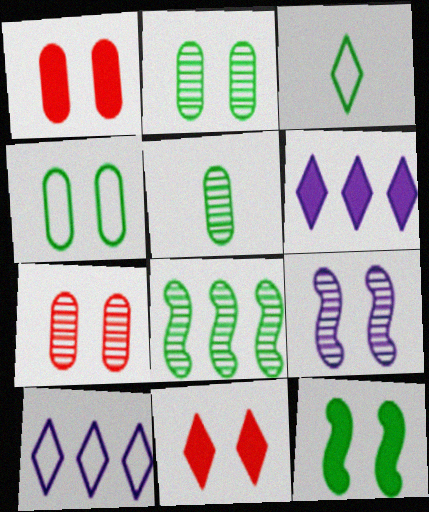[[4, 9, 11]]